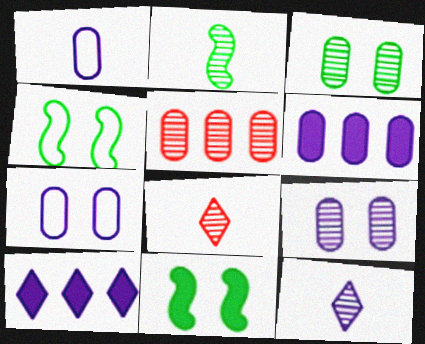[[1, 6, 9], 
[4, 6, 8]]